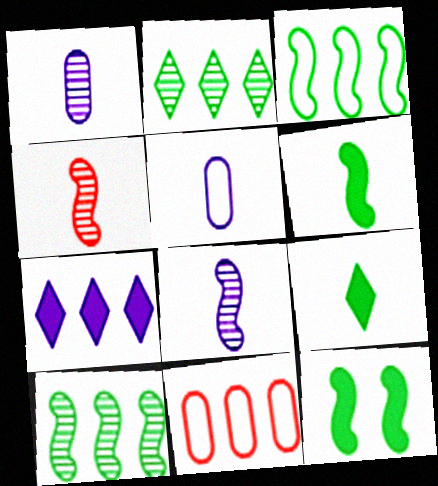[[4, 5, 9], 
[7, 10, 11]]